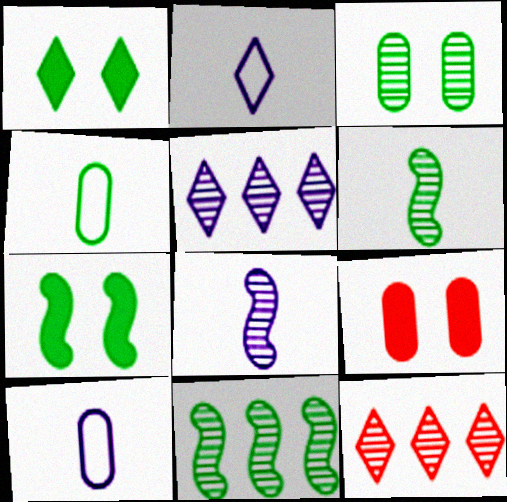[[1, 2, 12], 
[1, 4, 11], 
[2, 9, 11], 
[3, 8, 12], 
[7, 10, 12]]